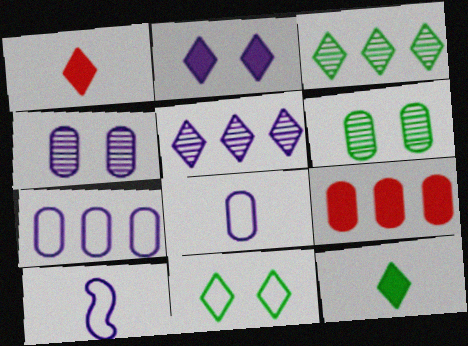[[1, 5, 11], 
[3, 11, 12], 
[6, 8, 9]]